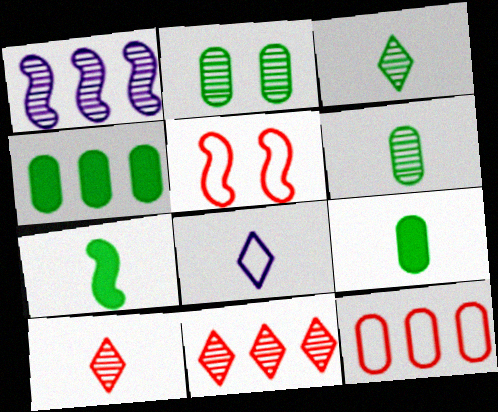[[1, 2, 10], 
[1, 5, 7]]